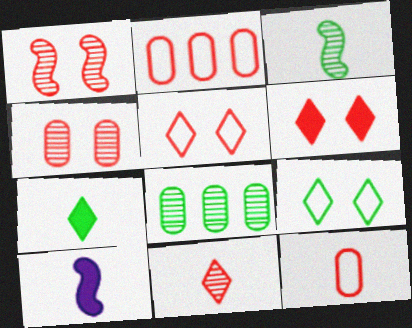[[5, 8, 10]]